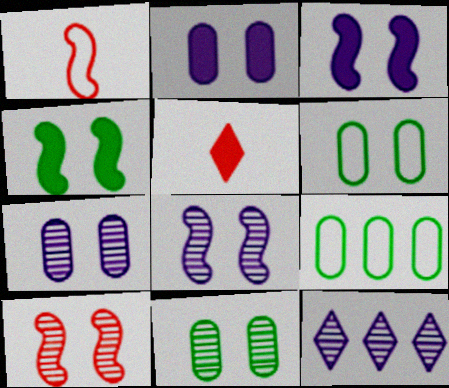[[5, 8, 9]]